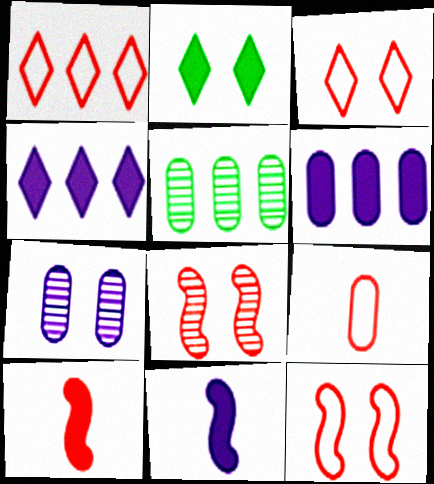[[1, 9, 12], 
[2, 6, 10], 
[2, 7, 12], 
[3, 5, 11]]